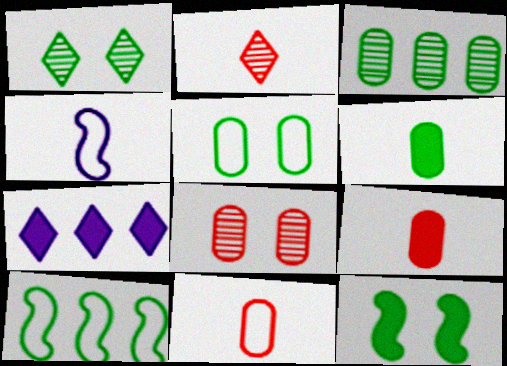[[1, 5, 12], 
[1, 6, 10], 
[2, 4, 6], 
[3, 5, 6], 
[7, 9, 12]]